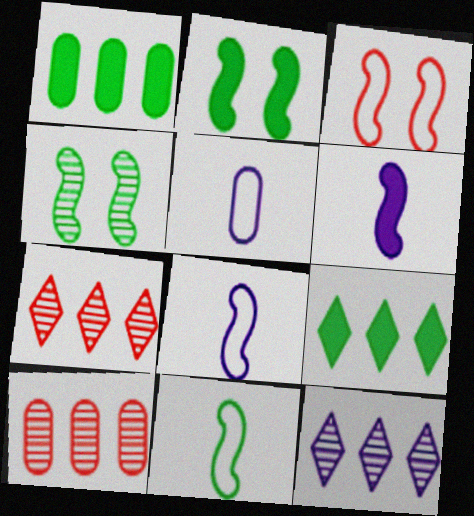[[2, 5, 7]]